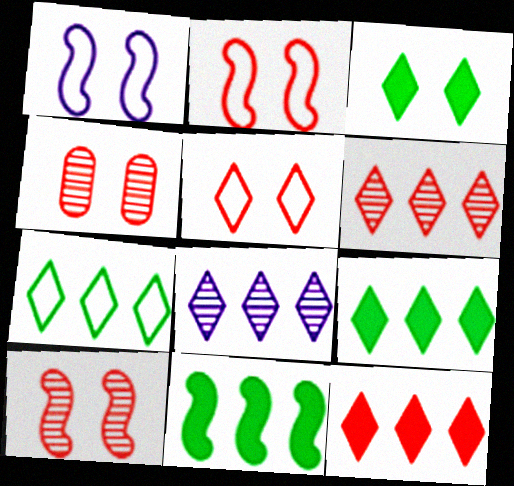[[1, 3, 4], 
[7, 8, 12]]